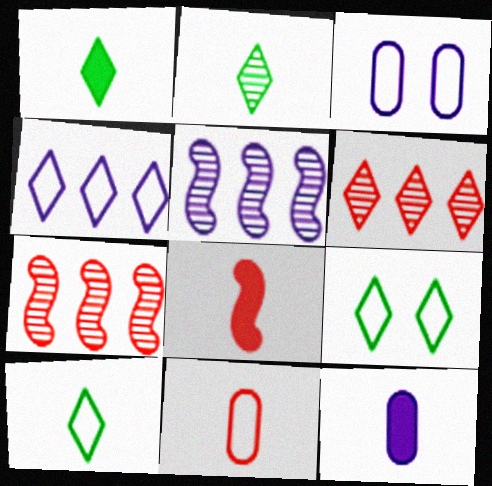[[1, 2, 10], 
[1, 3, 7], 
[1, 8, 12], 
[7, 9, 12]]